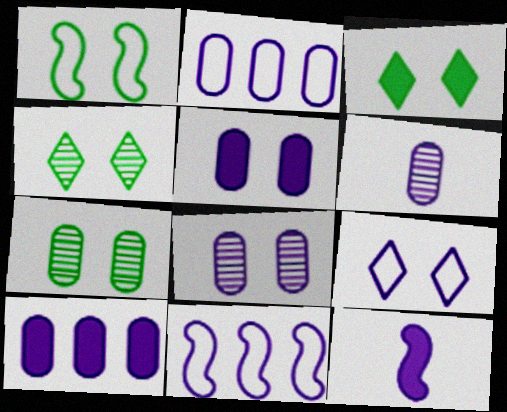[[1, 3, 7], 
[2, 5, 6]]